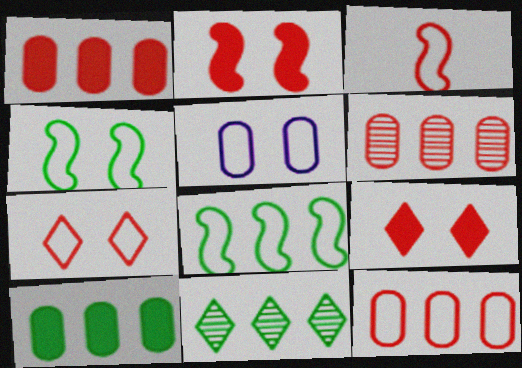[[1, 6, 12], 
[3, 6, 9], 
[3, 7, 12], 
[4, 5, 7], 
[8, 10, 11]]